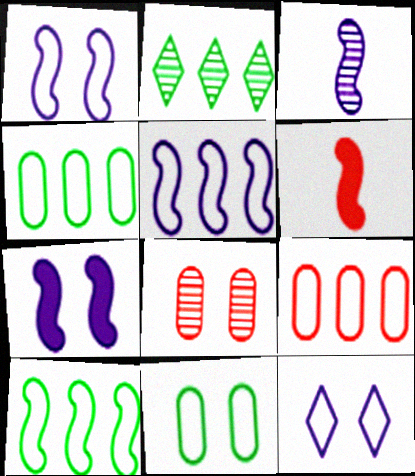[[2, 3, 8], 
[3, 5, 7]]